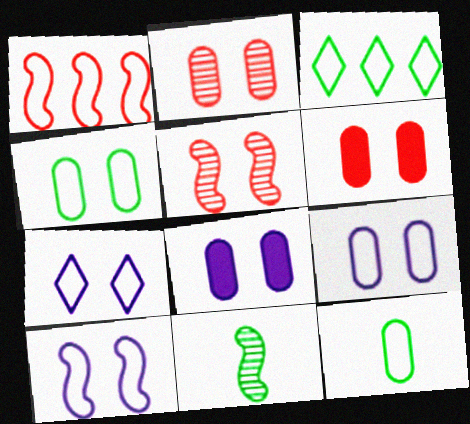[[1, 7, 12], 
[2, 4, 8], 
[7, 9, 10]]